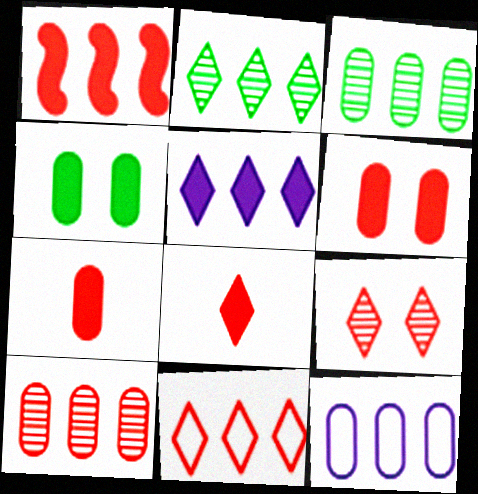[[1, 2, 12], 
[1, 6, 8], 
[1, 10, 11], 
[2, 5, 11], 
[8, 9, 11]]